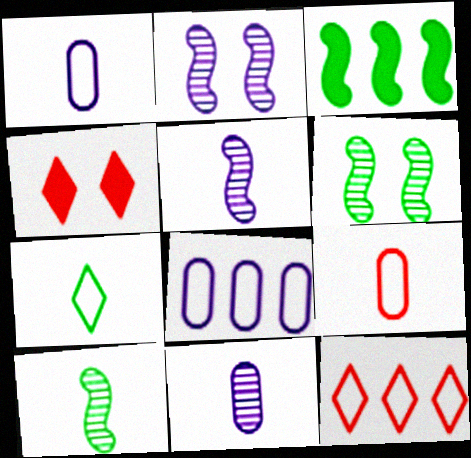[[4, 8, 10]]